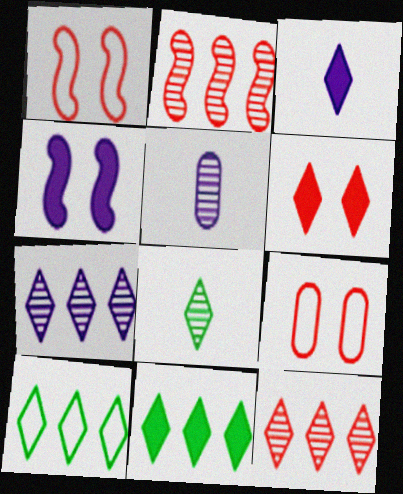[[1, 5, 11], 
[3, 6, 11]]